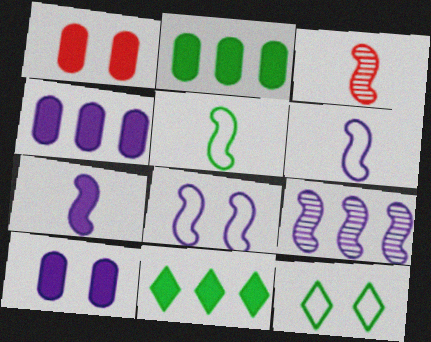[[1, 7, 11], 
[3, 4, 12], 
[3, 5, 7], 
[7, 8, 9]]